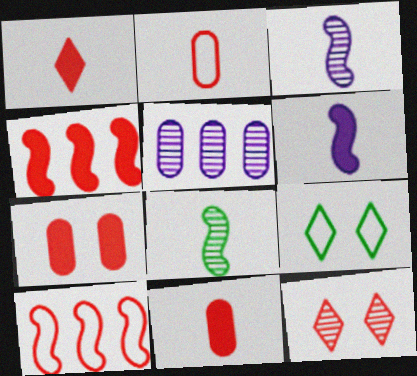[[1, 4, 7], 
[2, 4, 12], 
[5, 8, 12], 
[10, 11, 12]]